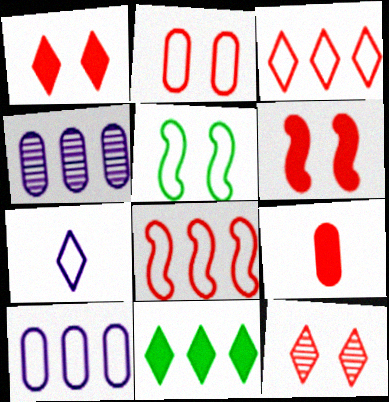[[2, 6, 12], 
[4, 8, 11], 
[7, 11, 12], 
[8, 9, 12]]